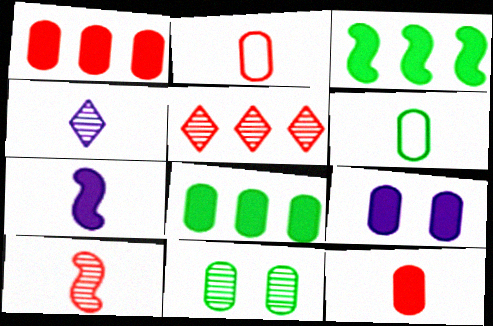[[6, 8, 11], 
[8, 9, 12]]